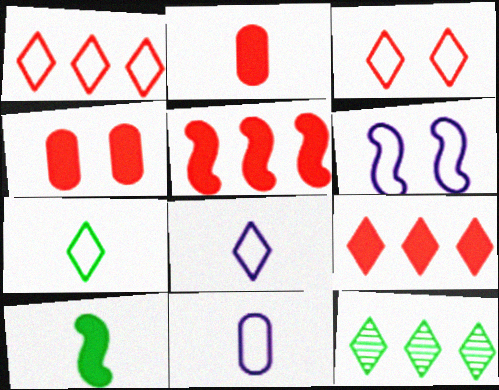[[2, 6, 12]]